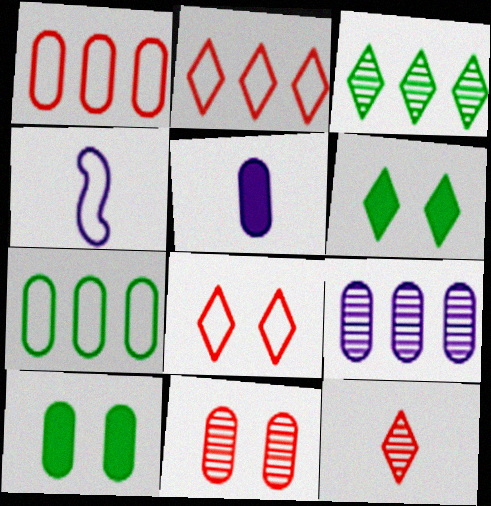[[4, 7, 8], 
[5, 7, 11]]